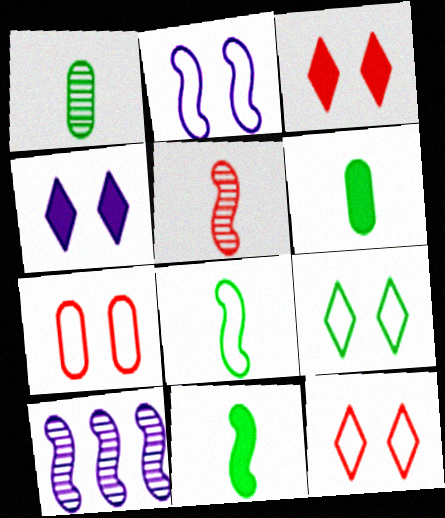[[2, 7, 9], 
[6, 10, 12]]